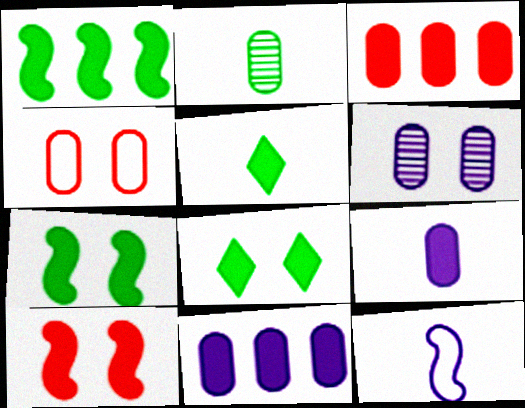[[2, 4, 11], 
[5, 10, 11]]